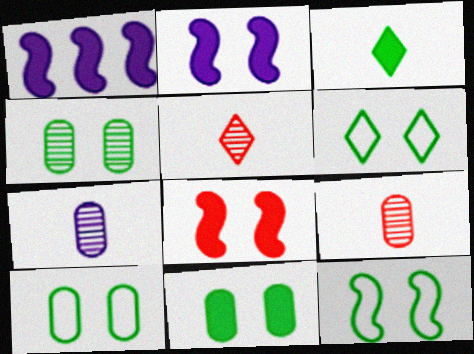[[1, 5, 10], 
[1, 6, 9], 
[4, 10, 11], 
[6, 10, 12]]